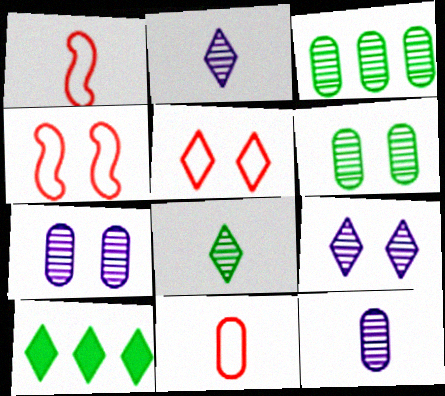[[1, 7, 10], 
[2, 5, 10], 
[4, 10, 12]]